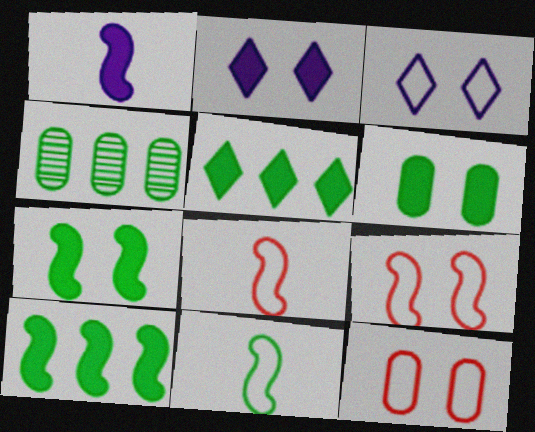[[2, 4, 8]]